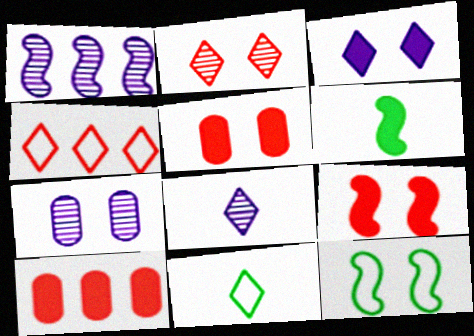[[1, 5, 11], 
[1, 7, 8], 
[3, 6, 10], 
[4, 6, 7], 
[8, 10, 12]]